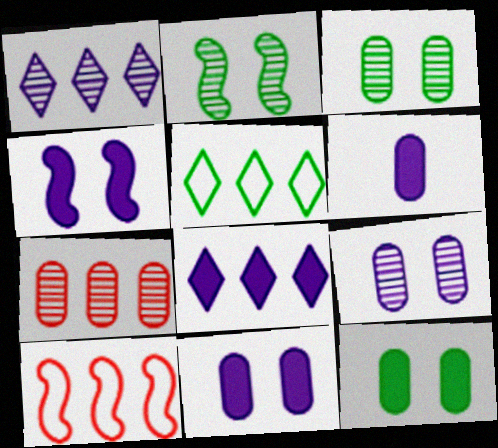[[4, 6, 8]]